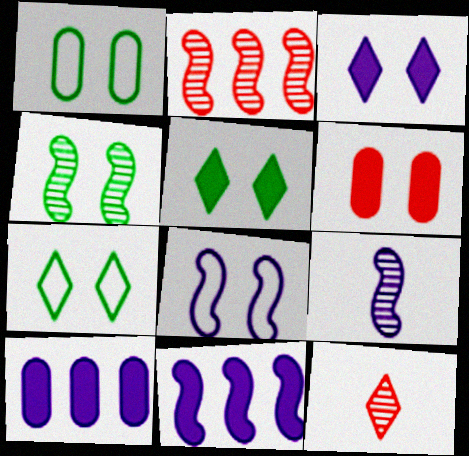[[1, 4, 5], 
[1, 11, 12], 
[2, 4, 9], 
[8, 9, 11]]